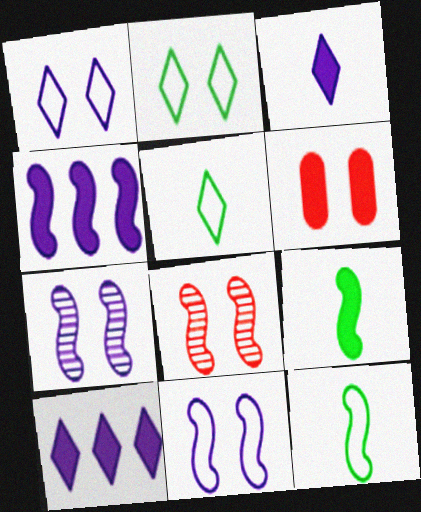[[2, 6, 7], 
[4, 8, 12], 
[6, 9, 10]]